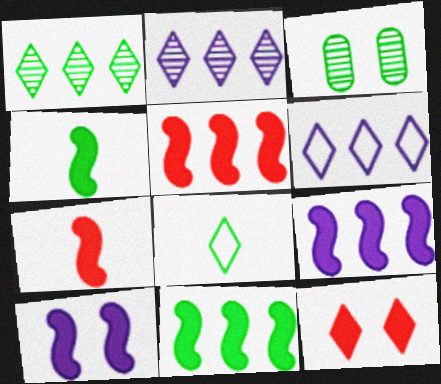[[2, 8, 12], 
[3, 6, 7], 
[3, 8, 11], 
[4, 5, 10], 
[5, 9, 11], 
[7, 10, 11]]